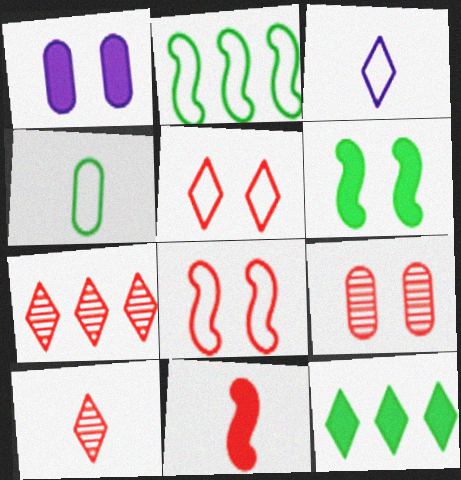[[1, 2, 10], 
[1, 11, 12]]